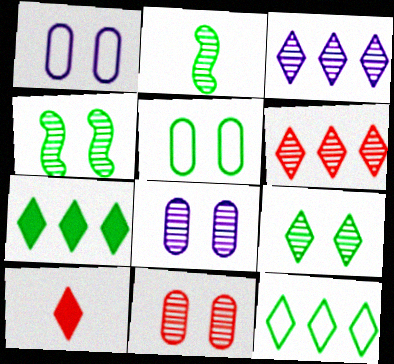[[2, 3, 11], 
[2, 5, 7], 
[2, 6, 8]]